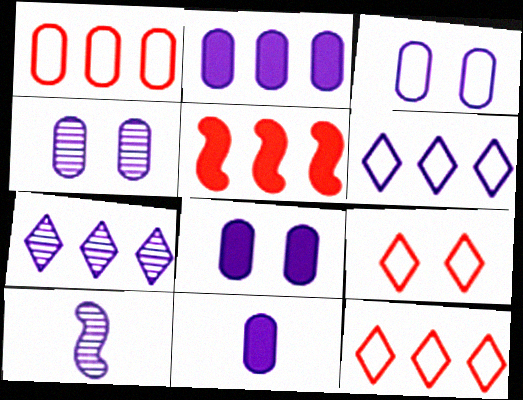[[2, 8, 11], 
[3, 4, 8], 
[4, 7, 10], 
[6, 8, 10]]